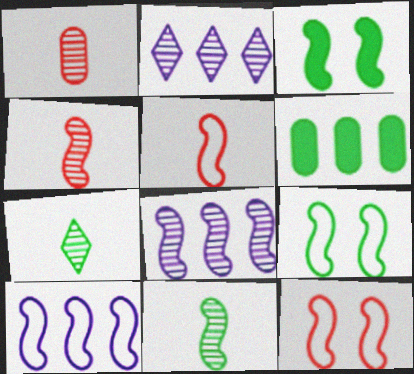[[3, 4, 10], 
[3, 5, 8], 
[5, 9, 10], 
[6, 7, 9]]